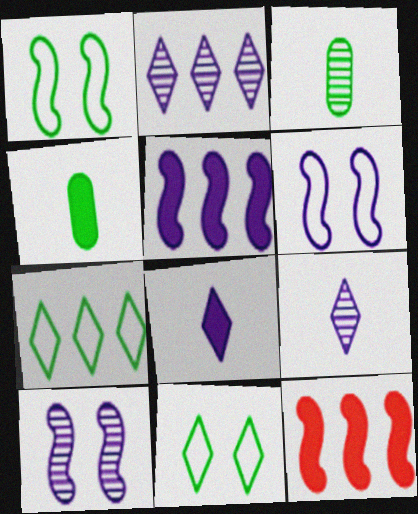[]